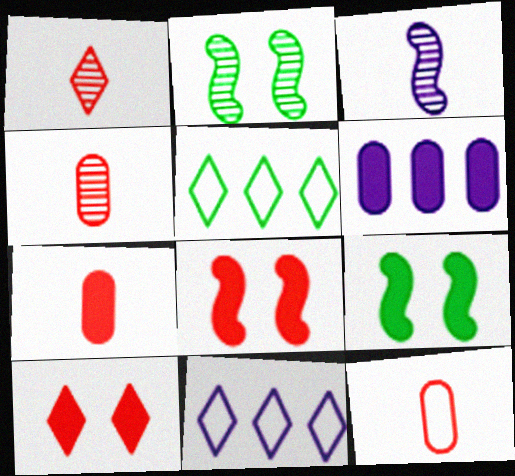[[2, 7, 11], 
[4, 7, 12], 
[4, 9, 11]]